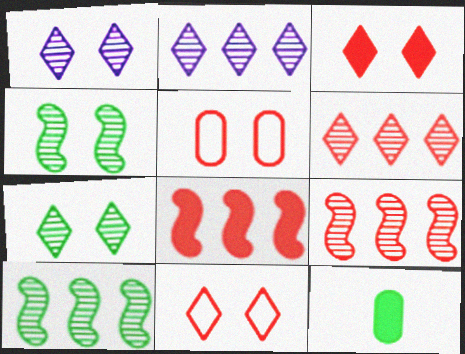[]